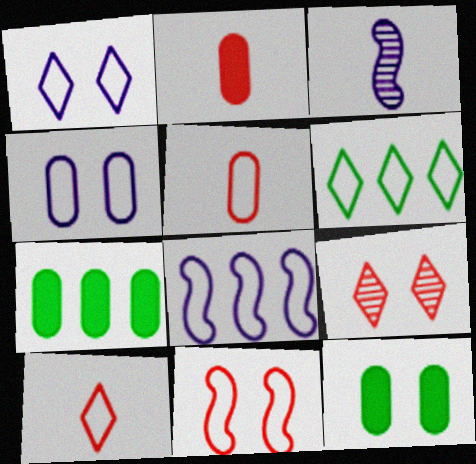[[1, 6, 10]]